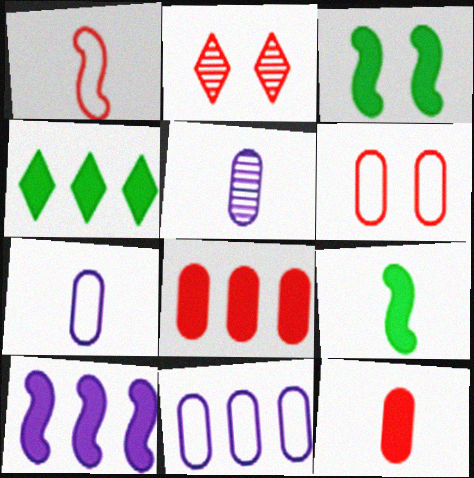[[1, 2, 8], 
[2, 9, 11], 
[4, 8, 10]]